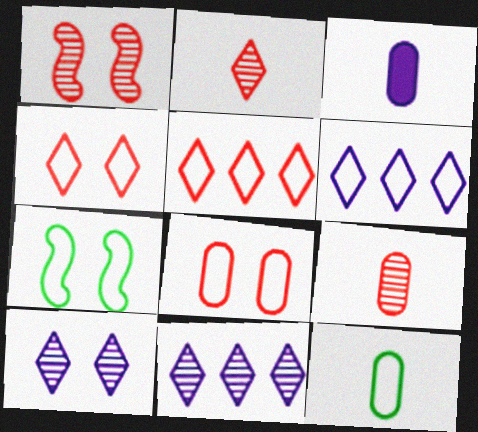[[3, 9, 12]]